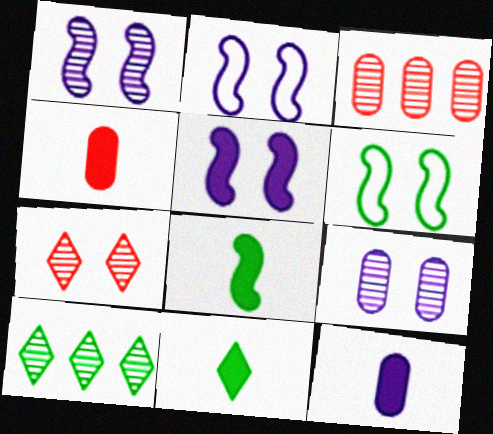[[1, 2, 5], 
[2, 3, 11], 
[2, 4, 10]]